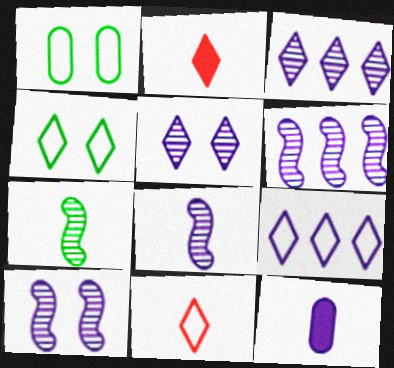[[1, 2, 6], 
[2, 3, 4], 
[4, 9, 11], 
[6, 8, 10], 
[7, 11, 12], 
[9, 10, 12]]